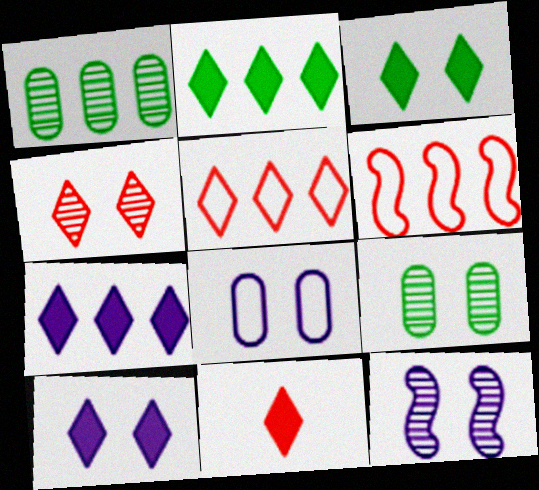[[1, 6, 7], 
[2, 10, 11], 
[3, 7, 11], 
[4, 5, 11], 
[4, 9, 12], 
[8, 10, 12]]